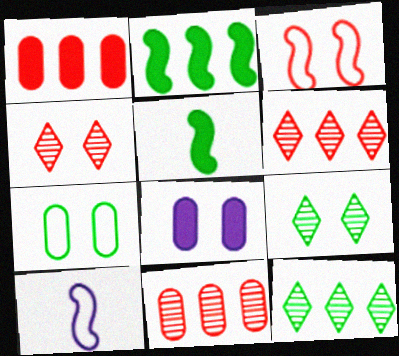[[1, 9, 10], 
[3, 8, 9], 
[5, 7, 12]]